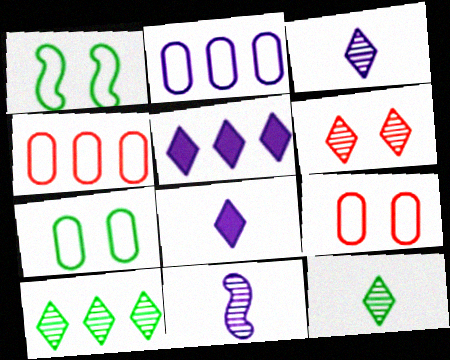[[3, 6, 10]]